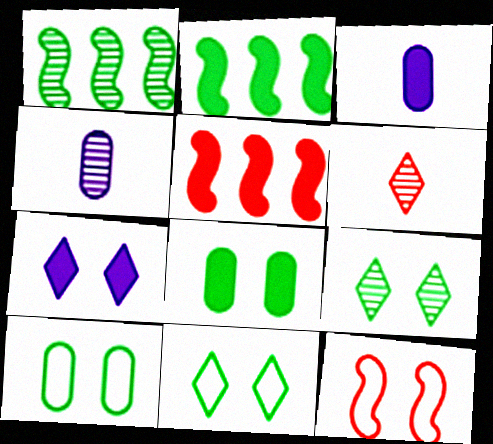[[4, 5, 11]]